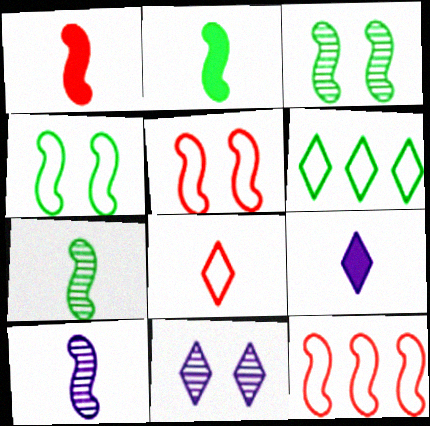[]